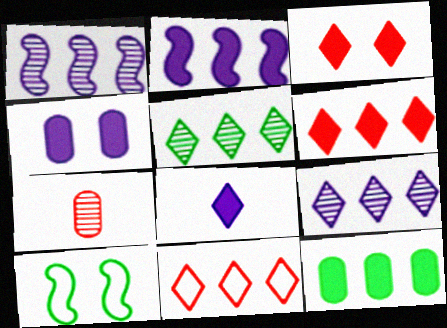[[1, 11, 12], 
[2, 4, 8], 
[2, 6, 12]]